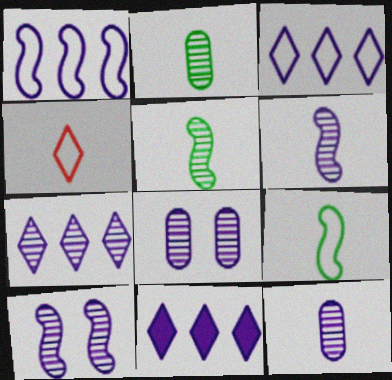[[3, 7, 11], 
[6, 7, 8], 
[7, 10, 12]]